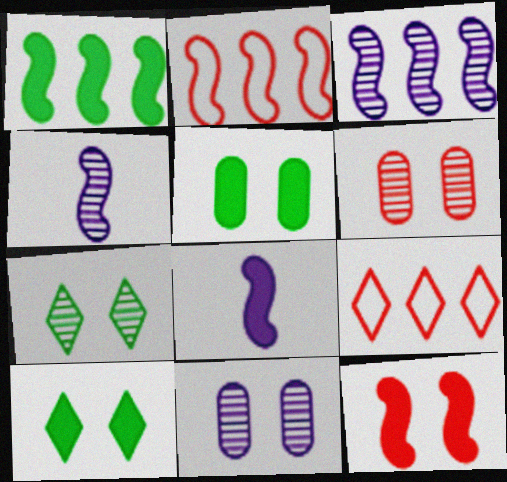[[1, 2, 3], 
[1, 8, 12], 
[4, 5, 9]]